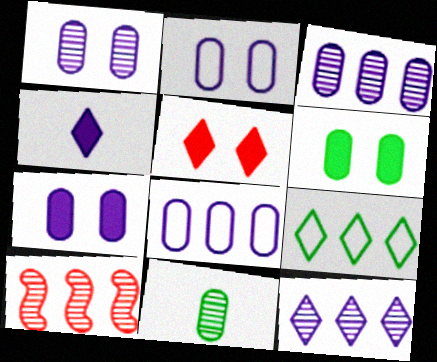[[1, 2, 7]]